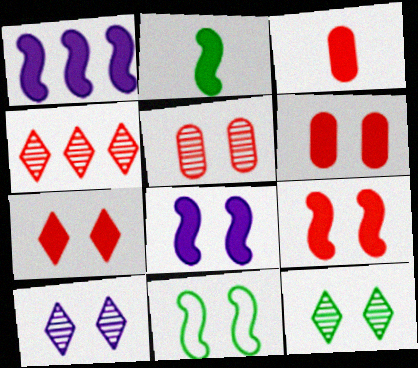[[1, 2, 9], 
[6, 7, 9], 
[6, 10, 11]]